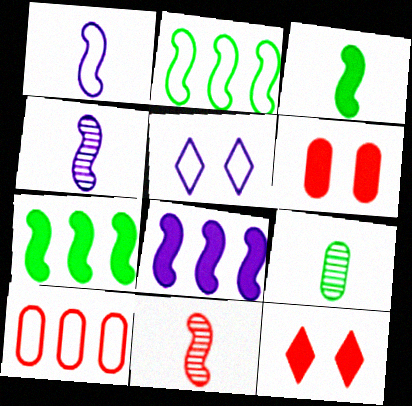[[1, 3, 11], 
[10, 11, 12]]